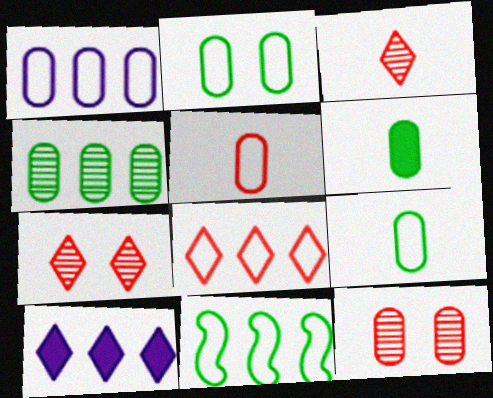[[1, 2, 5], 
[1, 6, 12], 
[1, 8, 11], 
[2, 4, 6]]